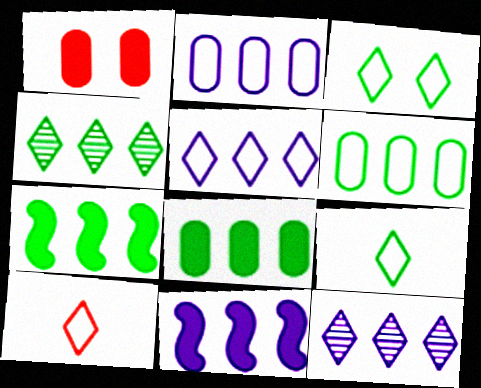[[2, 11, 12], 
[3, 5, 10], 
[4, 6, 7]]